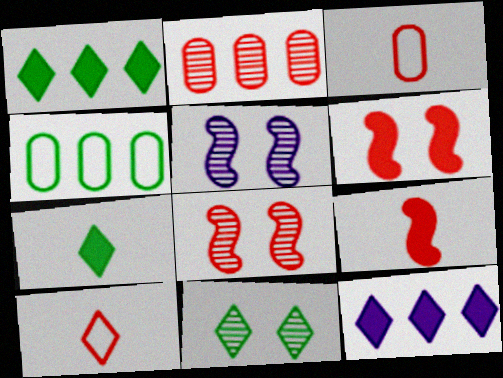[[1, 3, 5], 
[2, 6, 10], 
[10, 11, 12]]